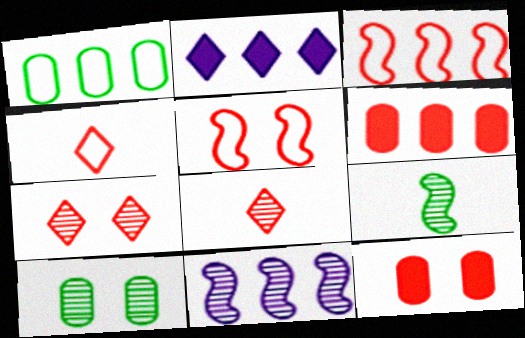[[3, 8, 12], 
[5, 6, 8], 
[5, 7, 12], 
[8, 10, 11]]